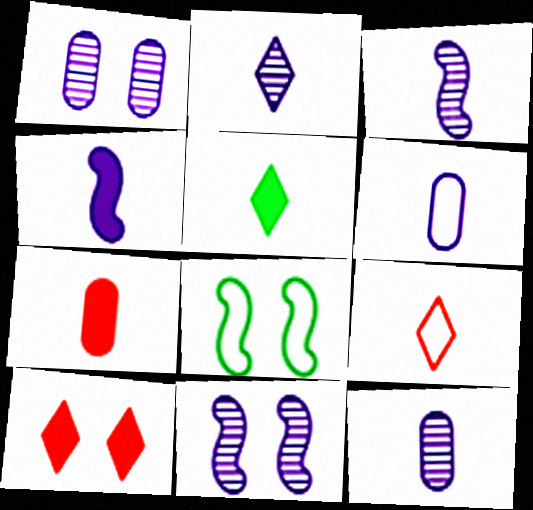[[1, 8, 10], 
[2, 3, 12], 
[2, 4, 6], 
[2, 5, 9], 
[4, 5, 7]]